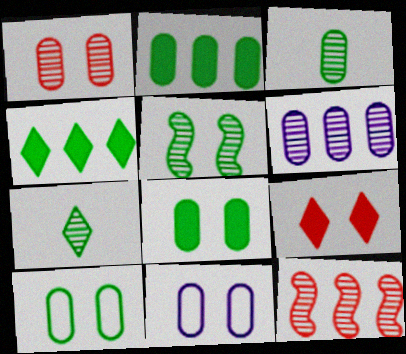[[1, 3, 6], 
[1, 8, 11], 
[2, 3, 10], 
[5, 9, 11]]